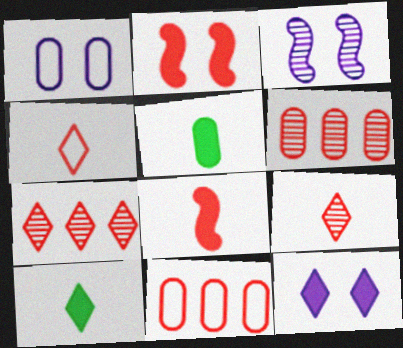[[1, 3, 12], 
[1, 5, 6], 
[2, 4, 6], 
[2, 9, 11], 
[3, 10, 11]]